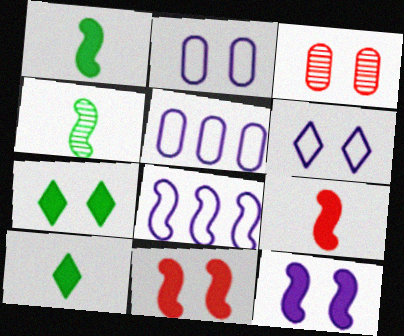[[3, 8, 10], 
[4, 8, 11]]